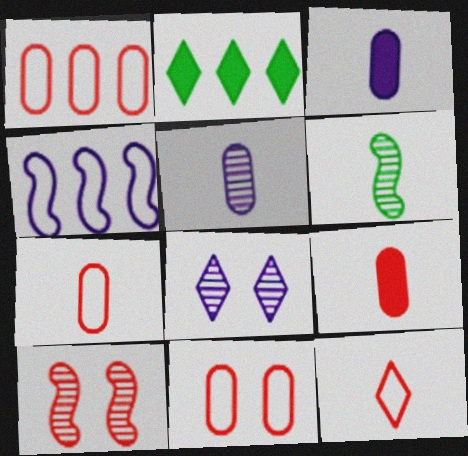[[1, 7, 11], 
[2, 8, 12], 
[3, 4, 8], 
[3, 6, 12]]